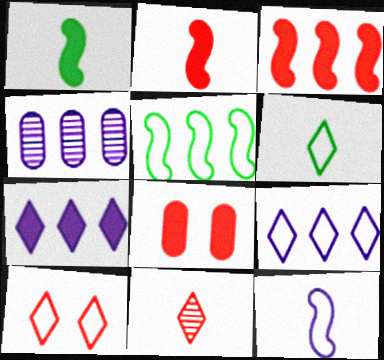[[1, 4, 10], 
[1, 7, 8], 
[6, 9, 10]]